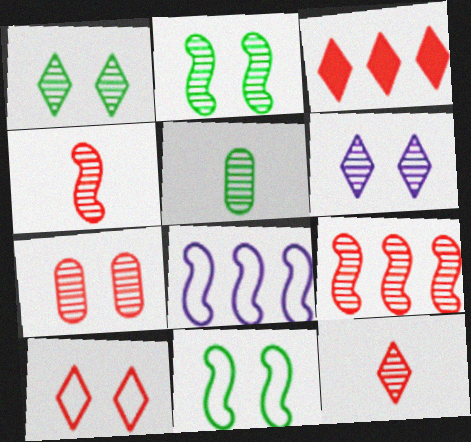[[2, 6, 7], 
[3, 10, 12], 
[5, 6, 9], 
[7, 9, 12]]